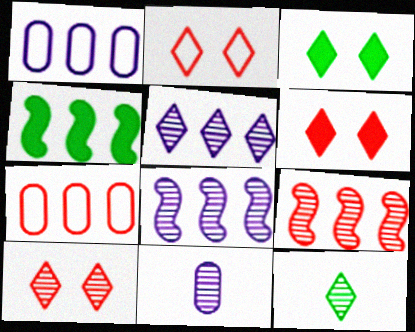[[2, 4, 11], 
[2, 6, 10], 
[4, 5, 7], 
[5, 10, 12]]